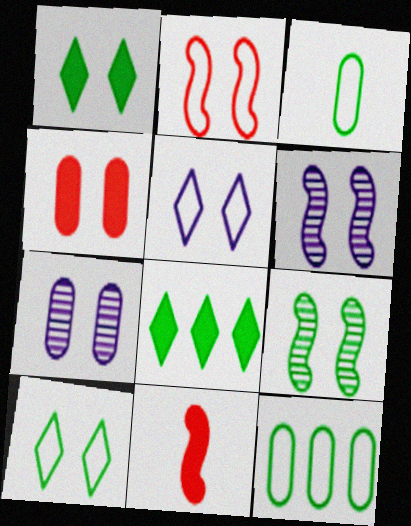[[1, 2, 7], 
[3, 8, 9], 
[4, 5, 9], 
[4, 6, 10]]